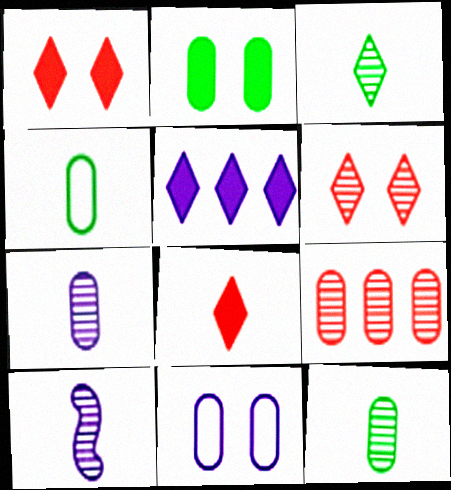[[4, 8, 10], 
[5, 10, 11]]